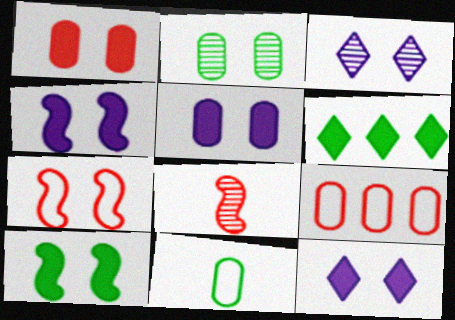[[1, 10, 12], 
[2, 7, 12], 
[4, 5, 12]]